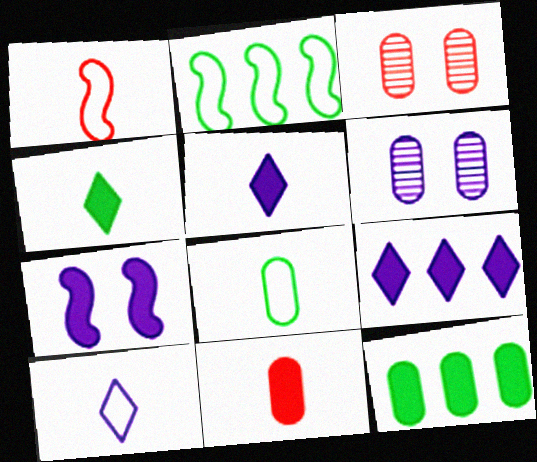[[1, 8, 10], 
[2, 3, 5]]